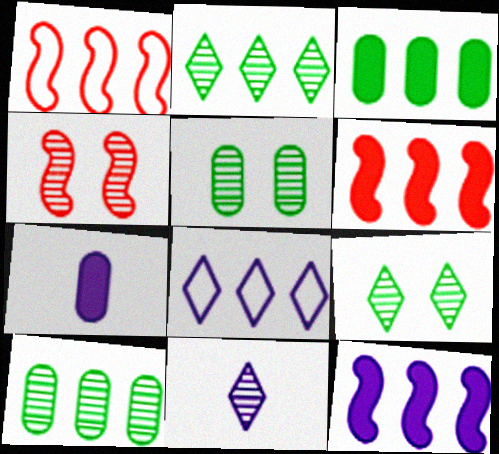[[1, 7, 9], 
[4, 10, 11], 
[6, 8, 10]]